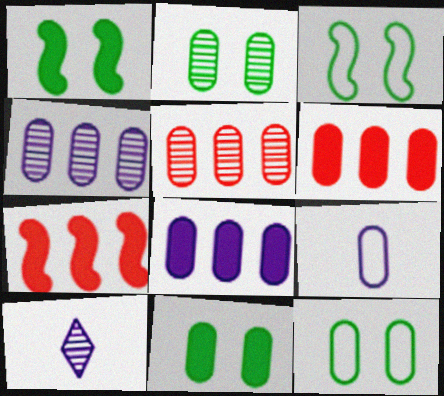[[2, 6, 9], 
[2, 11, 12], 
[3, 6, 10], 
[5, 9, 11], 
[7, 10, 12]]